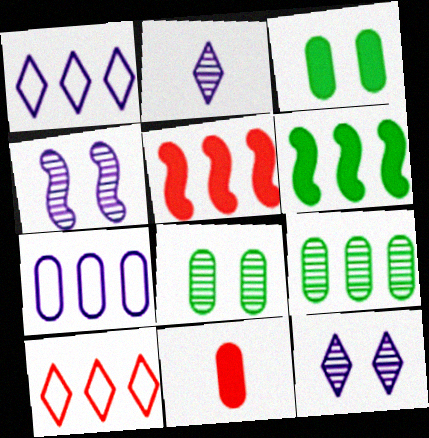[[1, 5, 9], 
[7, 8, 11]]